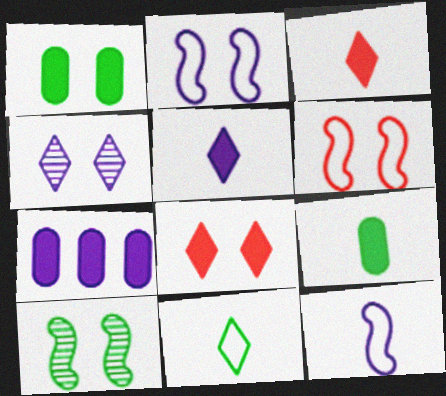[[1, 4, 6], 
[4, 7, 12]]